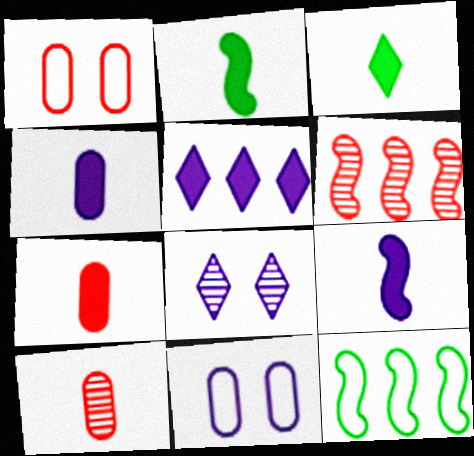[[3, 6, 11], 
[3, 7, 9], 
[7, 8, 12]]